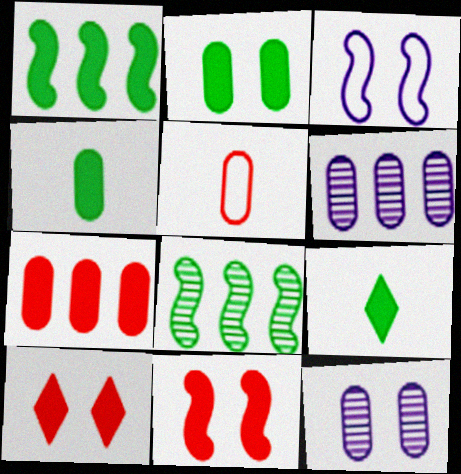[[1, 2, 9], 
[2, 5, 6]]